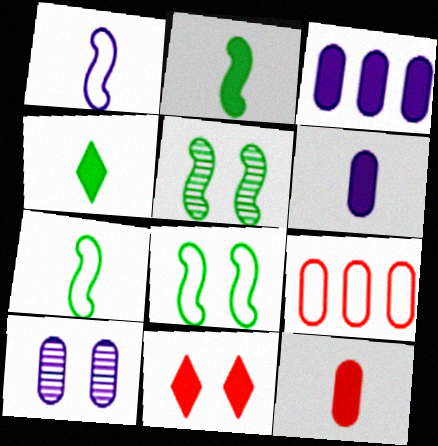[[2, 3, 11], 
[8, 10, 11]]